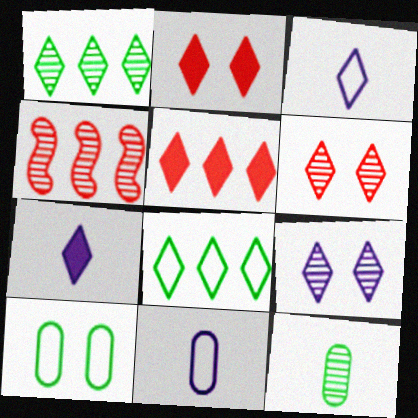[[1, 2, 3], 
[4, 7, 10], 
[4, 9, 12], 
[6, 7, 8]]